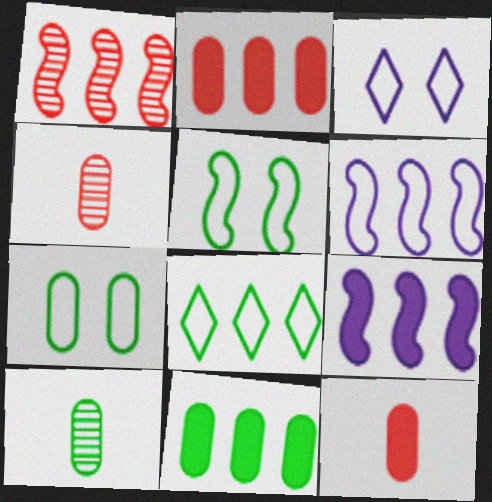[[7, 10, 11]]